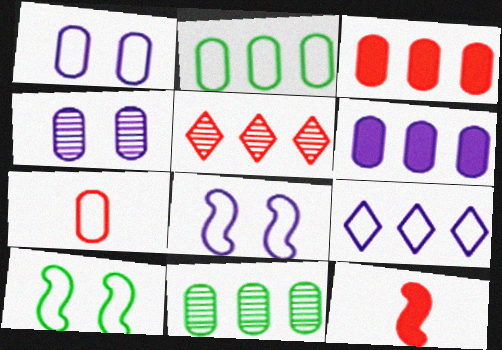[[1, 2, 7], 
[7, 9, 10]]